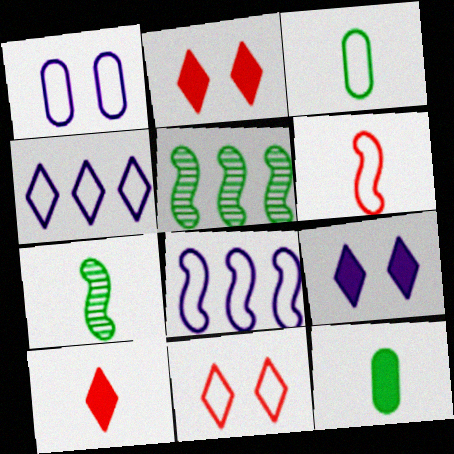[[1, 5, 10], 
[3, 8, 11]]